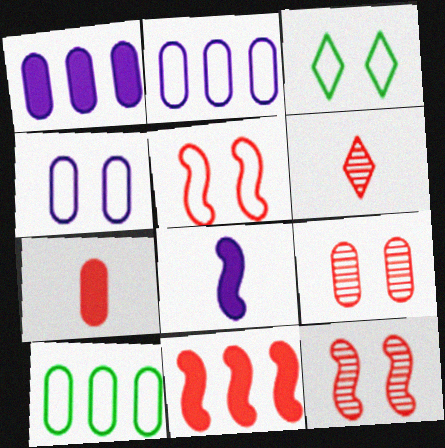[[3, 4, 5]]